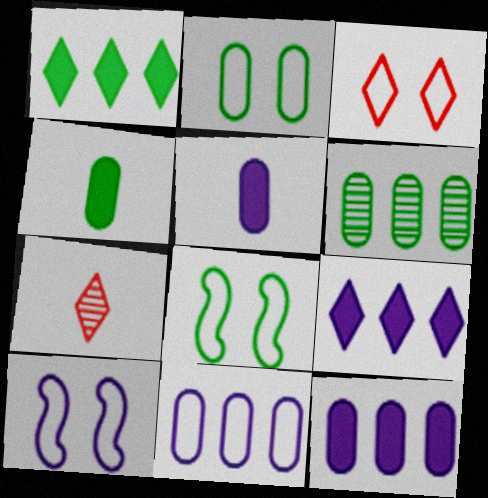[[2, 3, 10], 
[2, 4, 6], 
[7, 8, 12]]